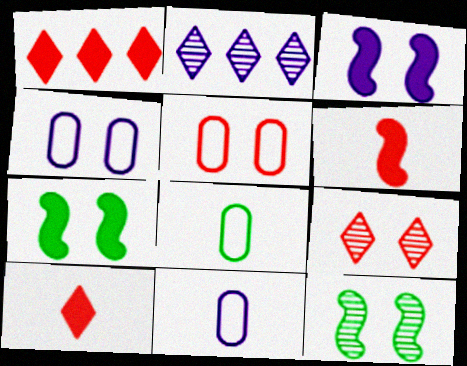[[1, 11, 12], 
[2, 3, 11], 
[4, 7, 9]]